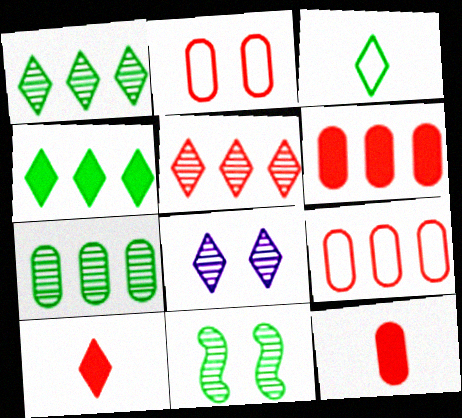[]